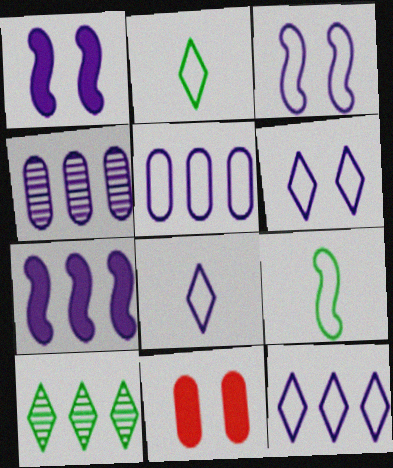[[1, 4, 8], 
[3, 5, 8], 
[4, 7, 12], 
[6, 8, 12]]